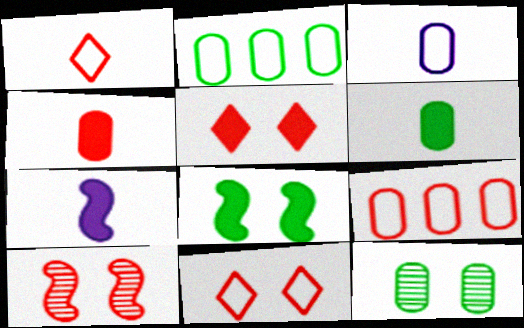[[2, 6, 12]]